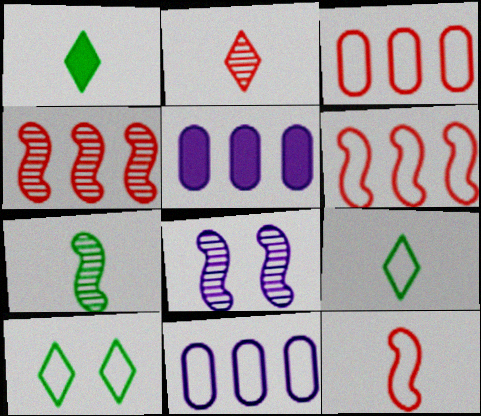[[1, 3, 8], 
[4, 7, 8], 
[10, 11, 12]]